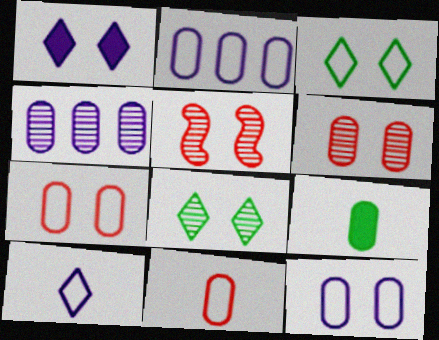[[2, 6, 9], 
[4, 7, 9]]